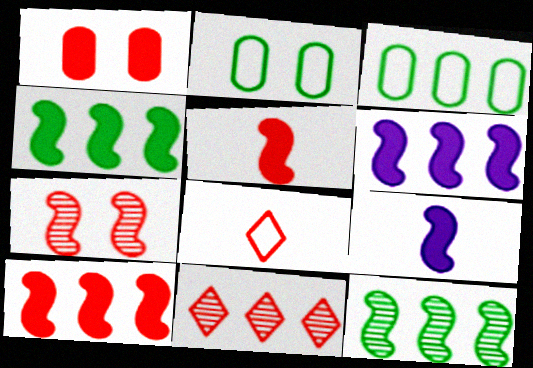[[2, 9, 11], 
[3, 6, 11], 
[4, 6, 10]]